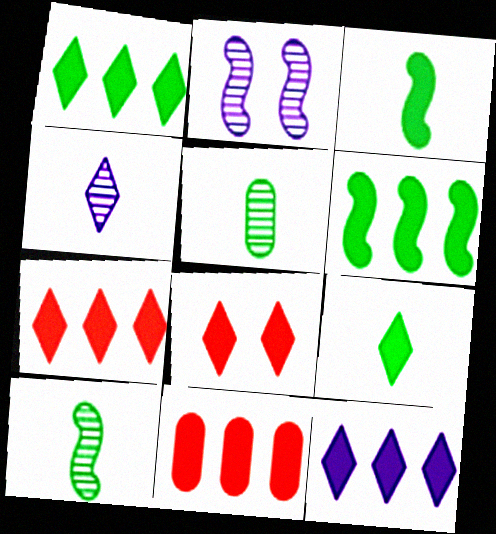[[1, 7, 12], 
[6, 11, 12], 
[8, 9, 12]]